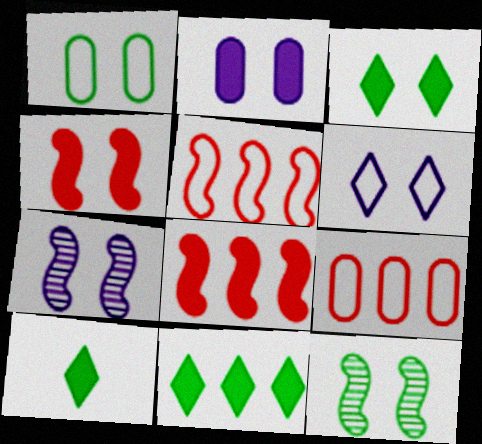[[1, 3, 12], 
[2, 3, 4], 
[2, 6, 7], 
[2, 8, 10], 
[3, 10, 11], 
[7, 9, 10]]